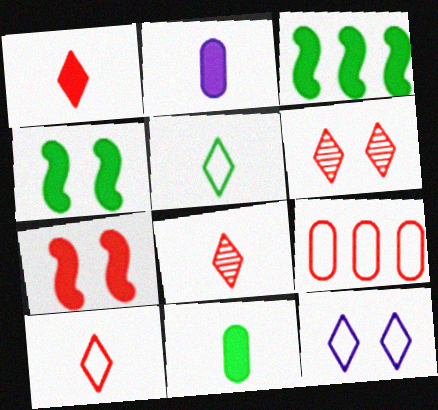[[1, 8, 10], 
[7, 8, 9]]